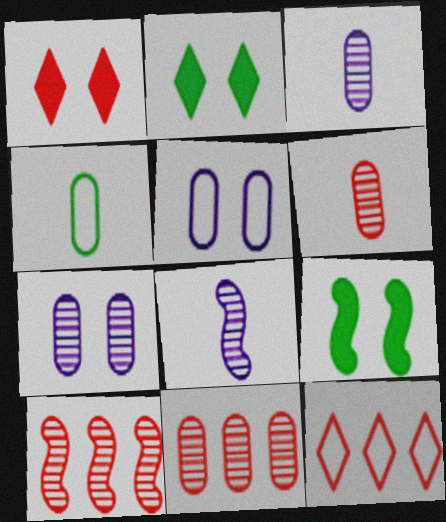[[3, 9, 12]]